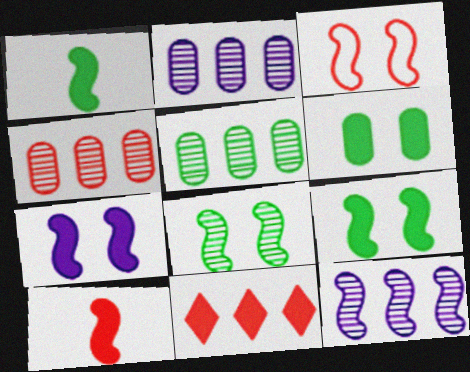[[1, 3, 12], 
[2, 4, 5], 
[3, 7, 8]]